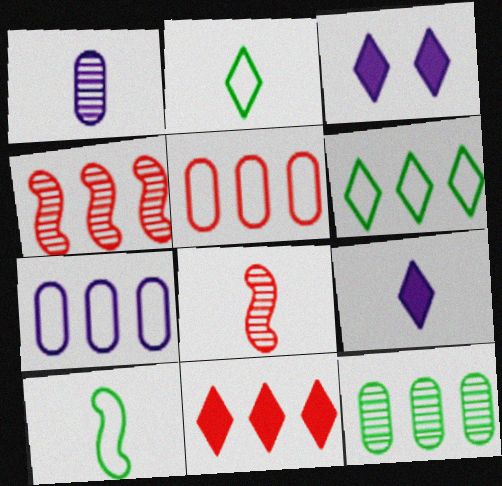[[4, 5, 11]]